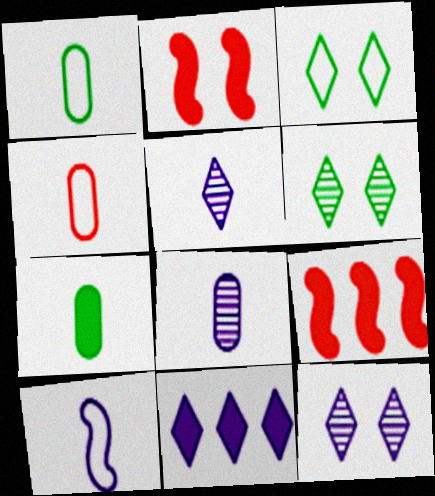[[1, 9, 12], 
[2, 7, 11], 
[3, 8, 9], 
[4, 7, 8]]